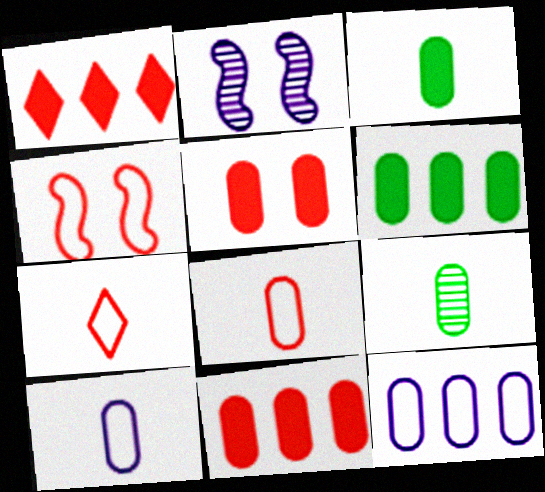[[2, 6, 7], 
[5, 9, 12]]